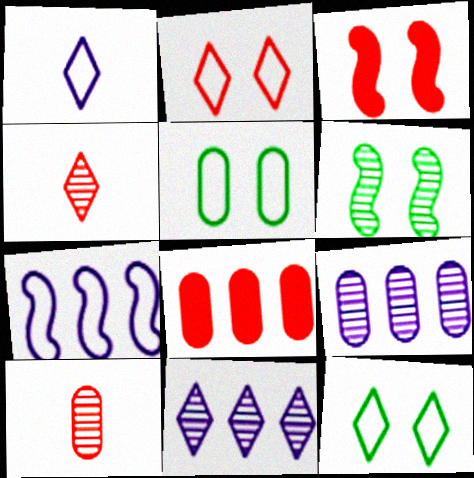[[1, 6, 8], 
[4, 6, 9], 
[6, 10, 11]]